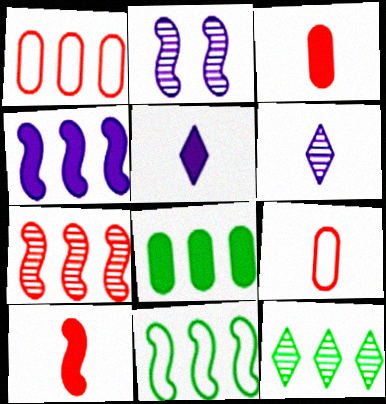[[1, 4, 12], 
[2, 10, 11], 
[4, 7, 11], 
[8, 11, 12]]